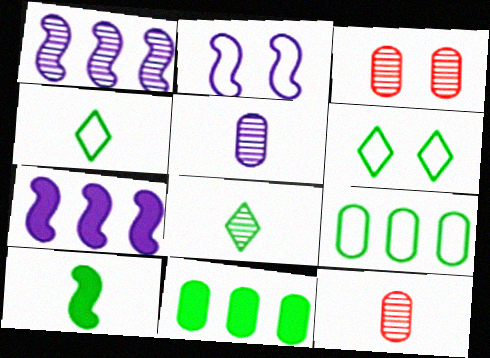[[1, 3, 8], 
[3, 4, 7], 
[6, 7, 12]]